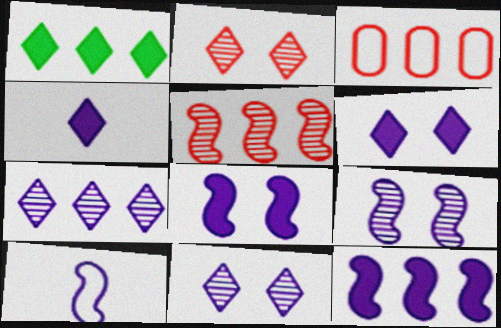[[9, 10, 12]]